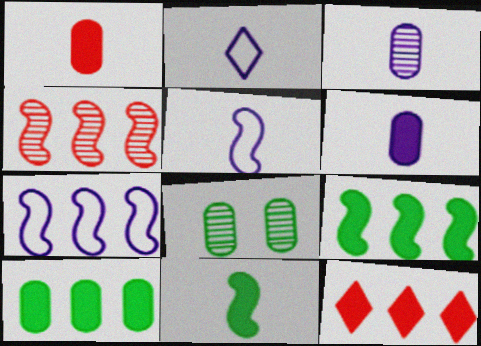[[4, 7, 9], 
[5, 8, 12]]